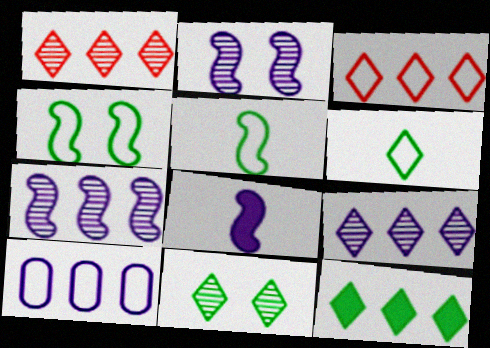[[3, 9, 12], 
[6, 11, 12]]